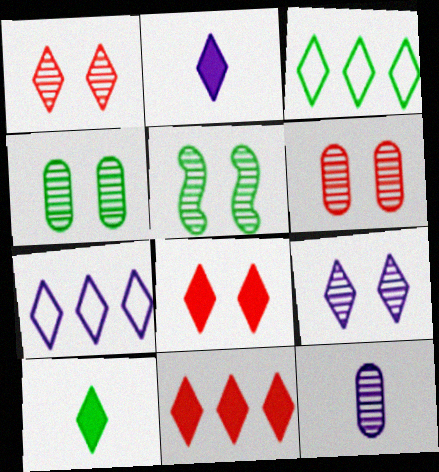[[1, 2, 3], 
[1, 7, 10], 
[2, 7, 9], 
[5, 6, 9]]